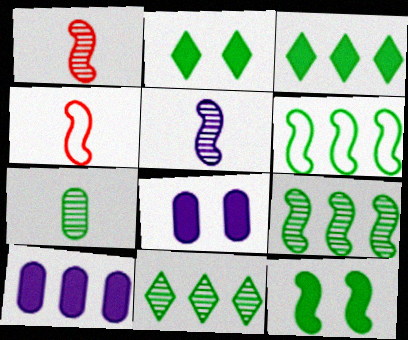[[2, 6, 7], 
[4, 8, 11]]